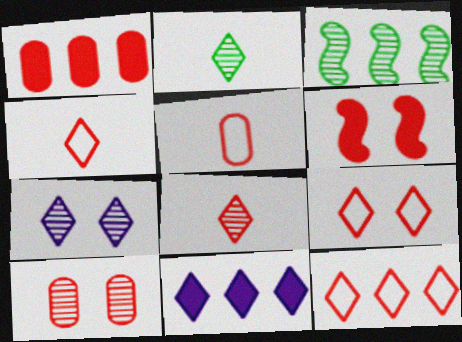[[1, 5, 10], 
[2, 9, 11], 
[4, 9, 12], 
[6, 9, 10]]